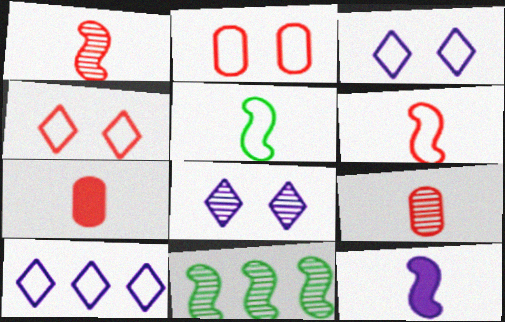[[1, 5, 12], 
[2, 5, 10], 
[3, 7, 11], 
[8, 9, 11]]